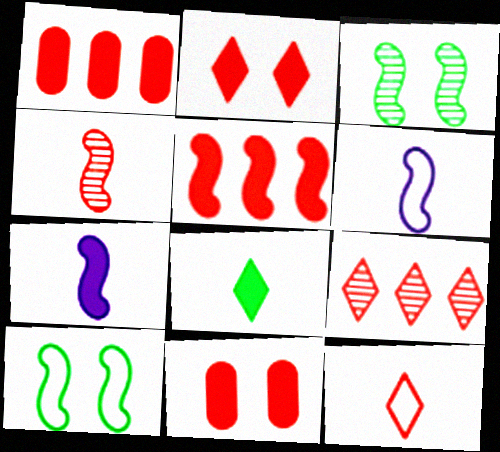[[2, 9, 12], 
[3, 5, 6]]